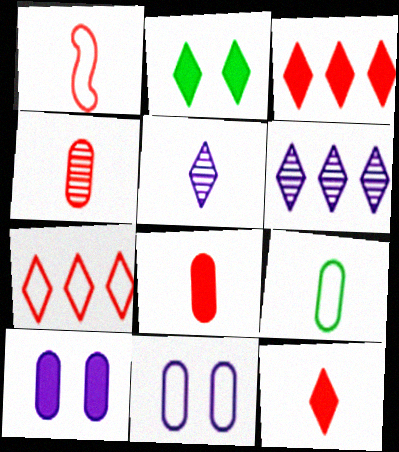[[1, 4, 12], 
[2, 5, 7]]